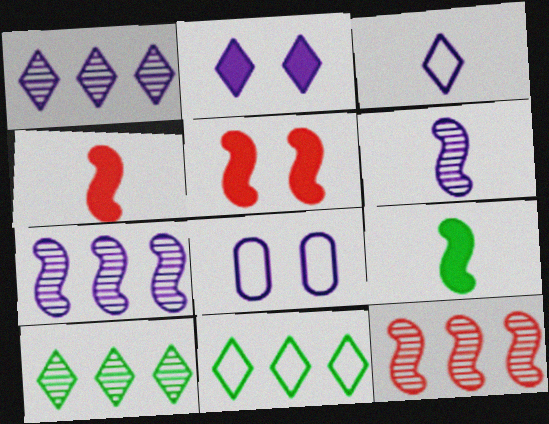[[1, 2, 3], 
[4, 8, 10]]